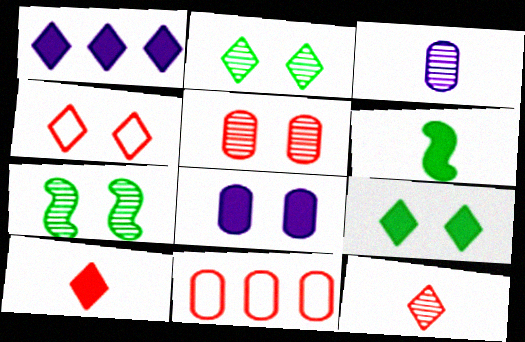[[1, 9, 10], 
[4, 7, 8]]